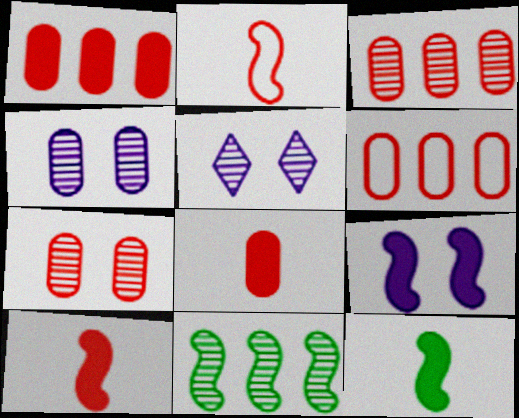[[1, 3, 6], 
[2, 9, 11], 
[5, 6, 12], 
[6, 7, 8]]